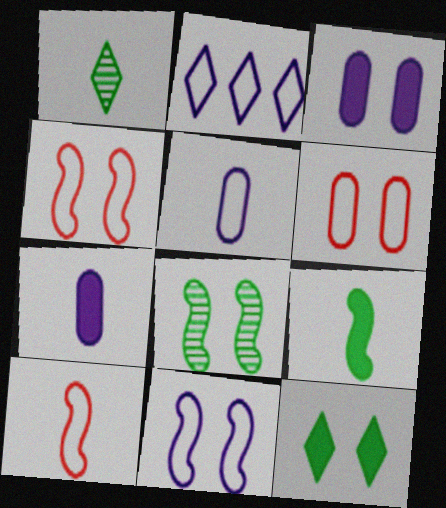[[1, 7, 10], 
[2, 5, 11]]